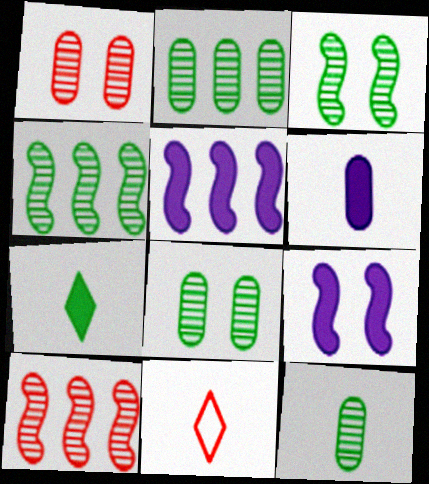[[2, 8, 12], 
[2, 9, 11], 
[5, 8, 11]]